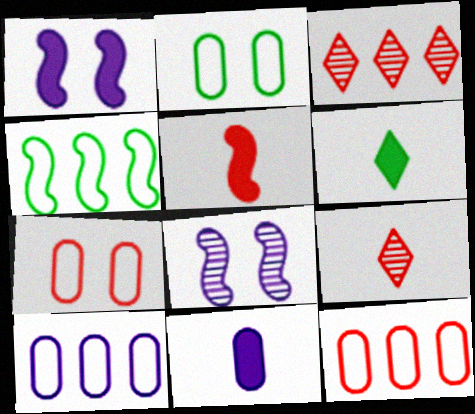[[3, 5, 7], 
[4, 5, 8], 
[5, 6, 11], 
[6, 8, 12]]